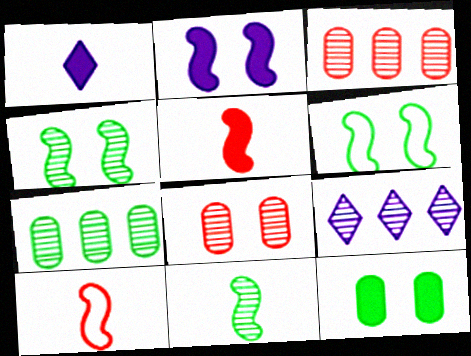[[1, 3, 6], 
[8, 9, 11], 
[9, 10, 12]]